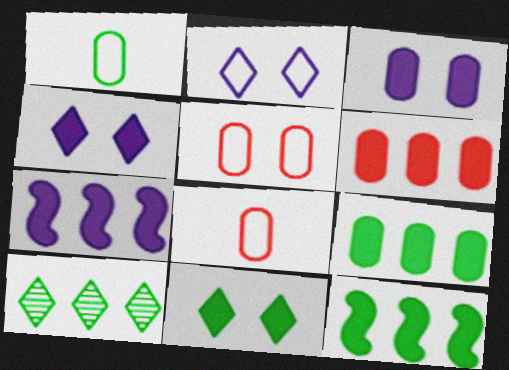[]